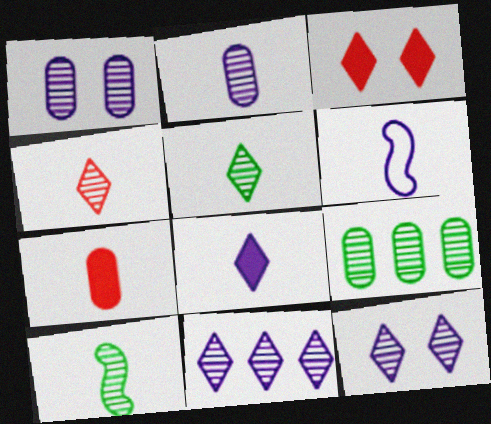[[2, 4, 10], 
[2, 6, 8], 
[3, 6, 9], 
[5, 6, 7]]